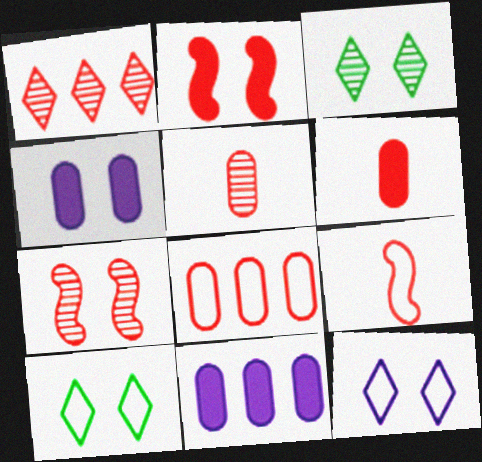[[1, 5, 7], 
[3, 9, 11], 
[4, 7, 10]]